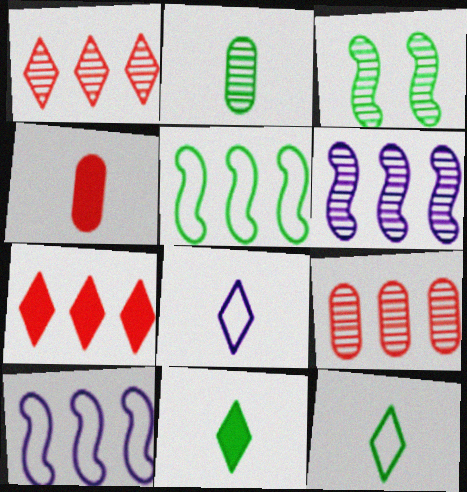[]